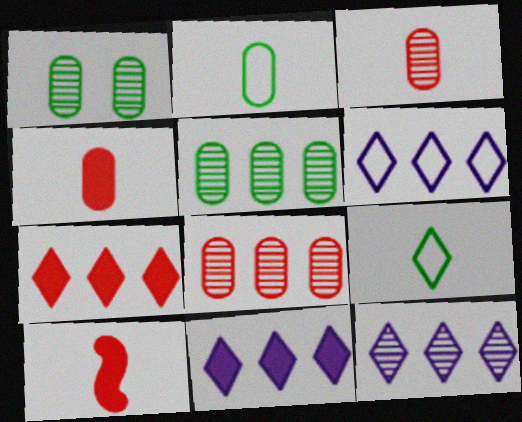[[1, 6, 10], 
[6, 11, 12]]